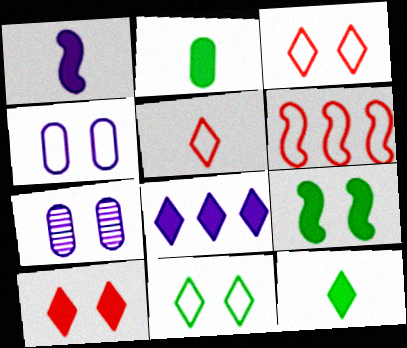[[3, 7, 9], 
[6, 7, 12], 
[8, 10, 12]]